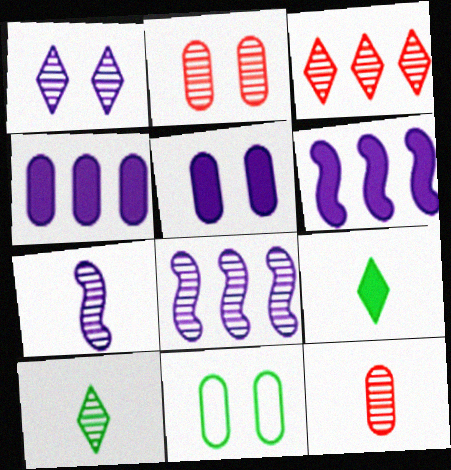[[1, 3, 10], 
[2, 5, 11], 
[2, 8, 10], 
[4, 11, 12], 
[7, 10, 12]]